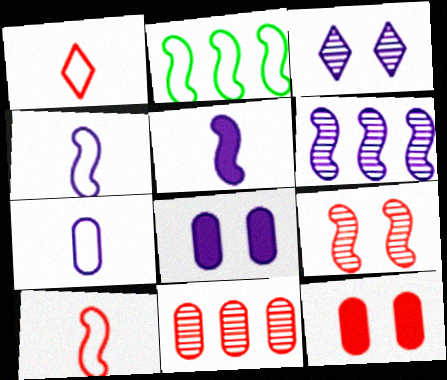[[2, 5, 9]]